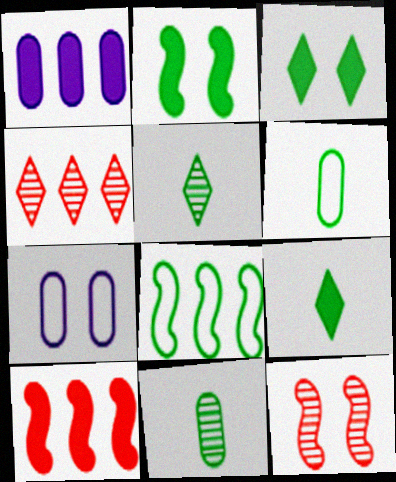[[1, 4, 8], 
[3, 7, 12], 
[3, 8, 11], 
[5, 7, 10]]